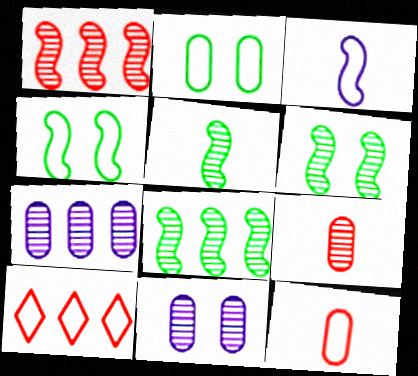[[2, 3, 10], 
[5, 6, 8]]